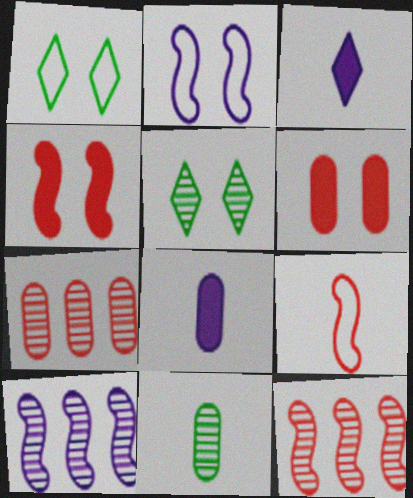[[1, 8, 12], 
[2, 5, 6], 
[3, 9, 11], 
[4, 9, 12]]